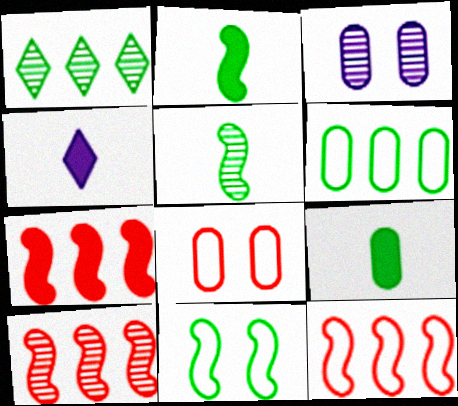[[1, 9, 11], 
[7, 10, 12]]